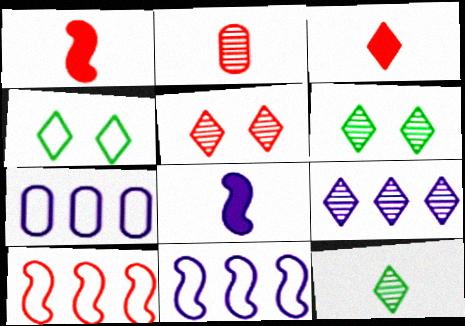[[1, 6, 7], 
[3, 4, 9], 
[5, 9, 12]]